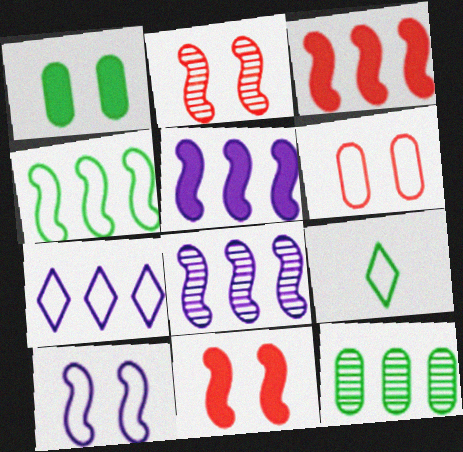[[3, 4, 8], 
[3, 7, 12]]